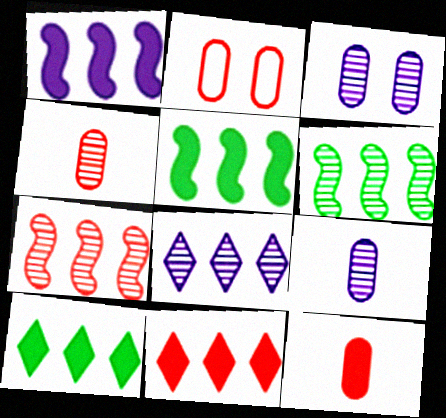[]